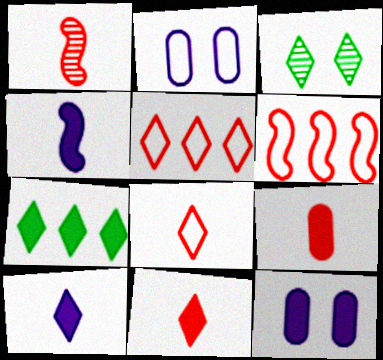[[1, 2, 7], 
[1, 8, 9], 
[3, 5, 10]]